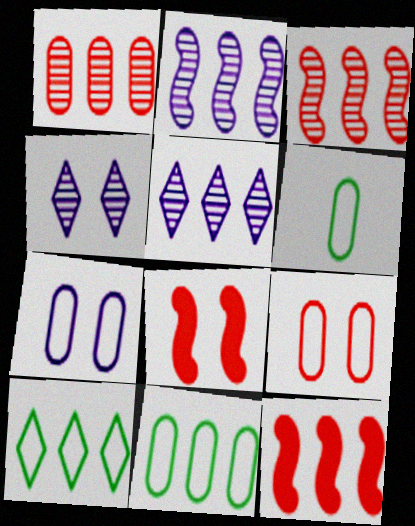[[4, 6, 12], 
[5, 6, 8], 
[5, 11, 12]]